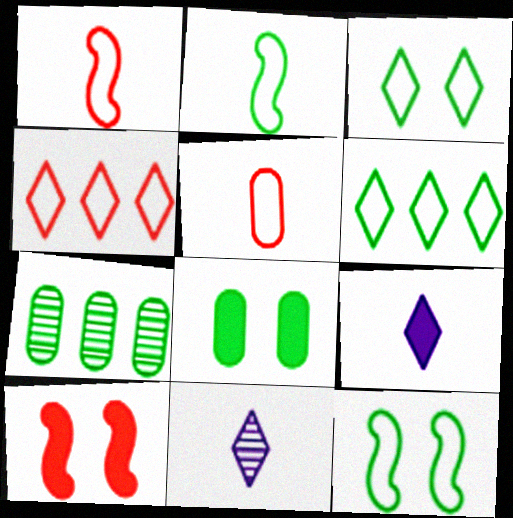[]